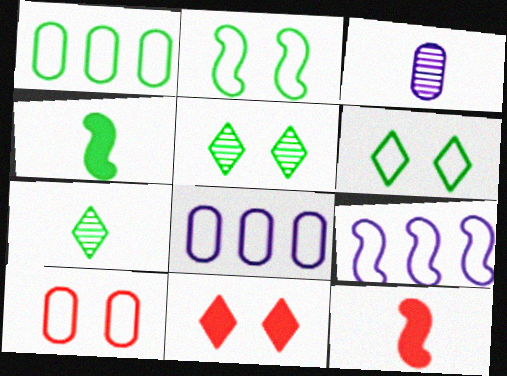[[1, 4, 5], 
[5, 8, 12]]